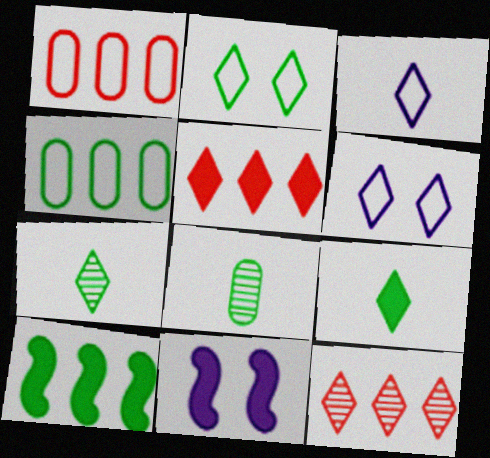[[1, 7, 11], 
[2, 8, 10], 
[5, 6, 7], 
[6, 9, 12]]